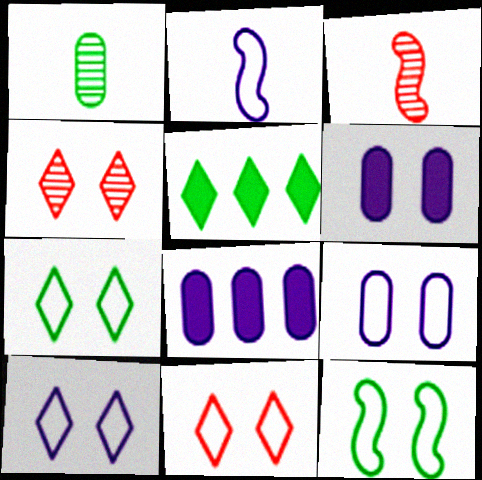[[1, 5, 12], 
[3, 5, 9], 
[3, 7, 8], 
[4, 6, 12], 
[7, 10, 11], 
[9, 11, 12]]